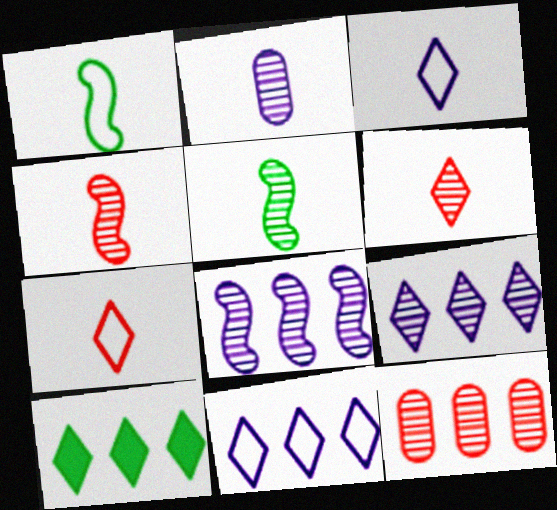[[2, 5, 6]]